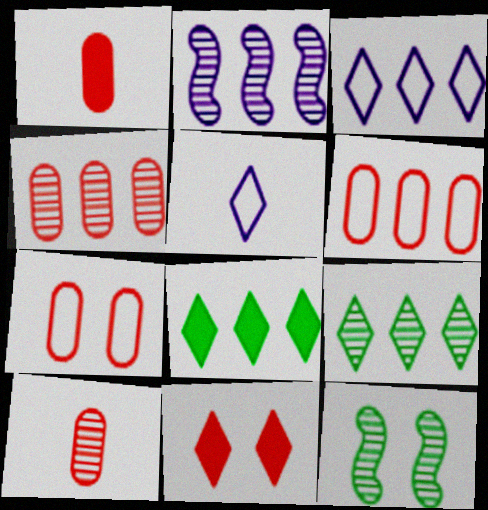[[1, 3, 12], 
[1, 4, 7], 
[2, 4, 9], 
[2, 6, 8], 
[5, 9, 11]]